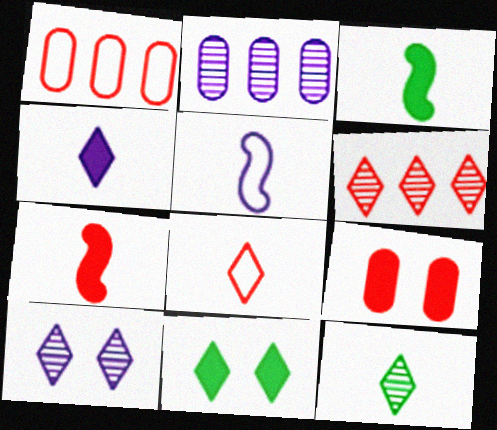[[1, 3, 10], 
[4, 8, 12], 
[6, 10, 12]]